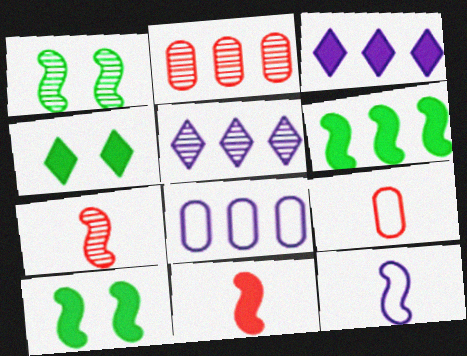[[1, 3, 9], 
[2, 4, 12], 
[4, 7, 8], 
[5, 9, 10]]